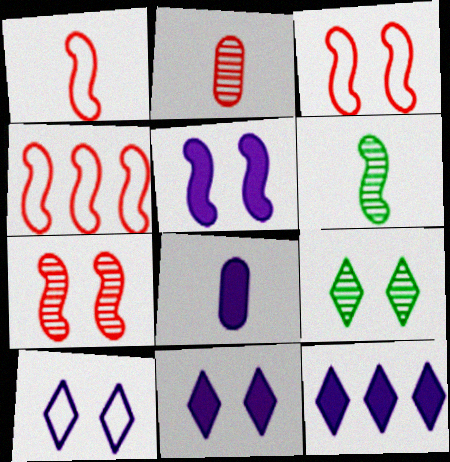[[1, 3, 4], 
[4, 5, 6], 
[4, 8, 9], 
[5, 8, 12]]